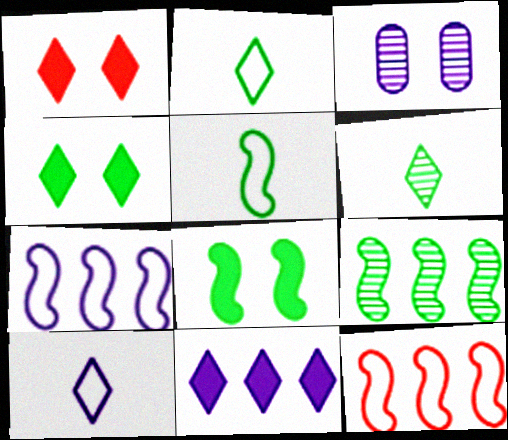[[5, 8, 9]]